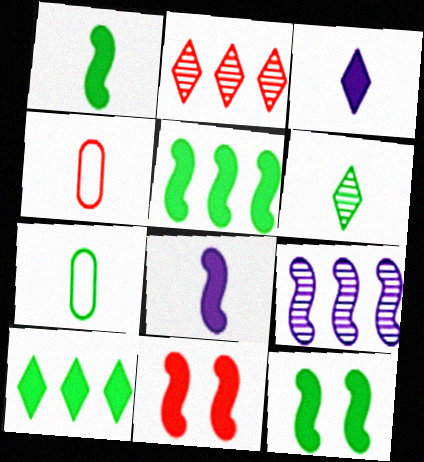[[1, 5, 12], 
[1, 6, 7], 
[2, 4, 11], 
[4, 6, 8], 
[5, 8, 11]]